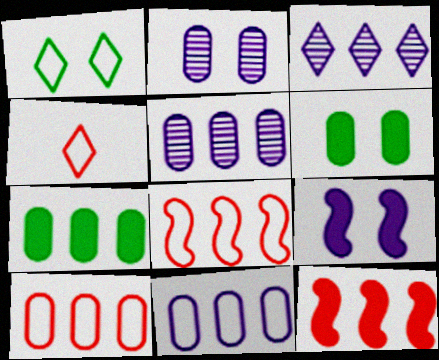[[3, 7, 8], 
[5, 7, 10]]